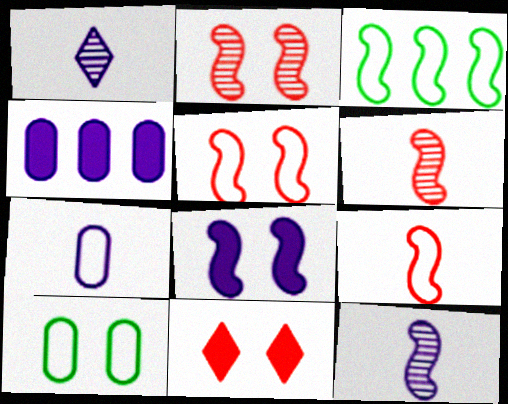[[3, 6, 8]]